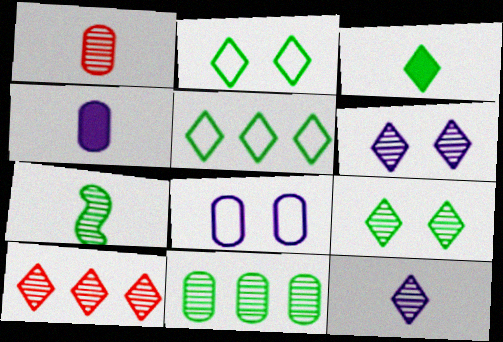[[1, 7, 12], 
[3, 5, 9], 
[7, 9, 11], 
[9, 10, 12]]